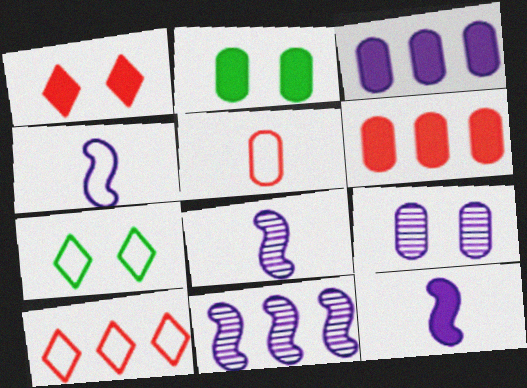[[2, 8, 10], 
[4, 8, 12], 
[6, 7, 8]]